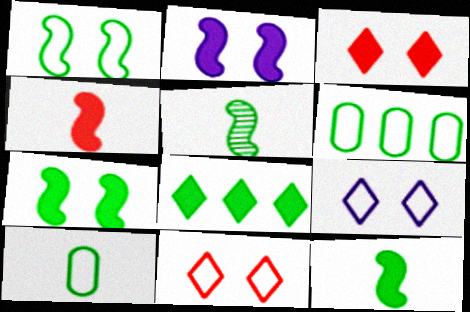[]